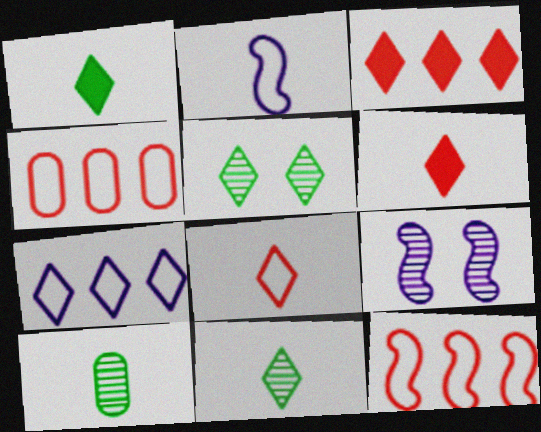[[1, 4, 9], 
[2, 6, 10], 
[5, 6, 7]]